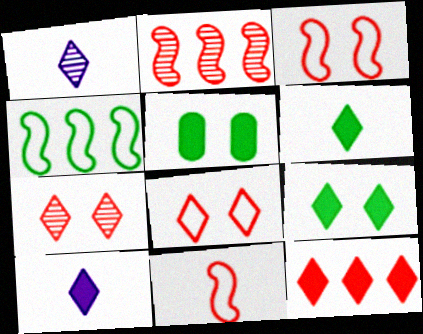[[9, 10, 12]]